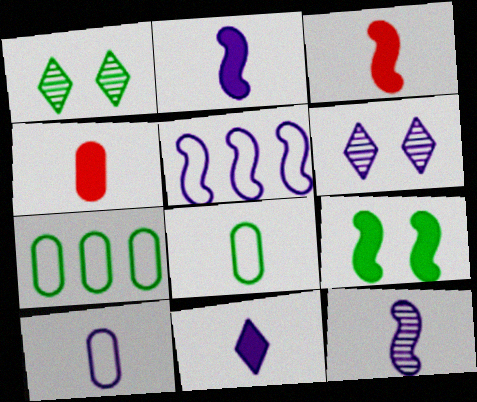[[1, 4, 5], 
[3, 6, 7], 
[10, 11, 12]]